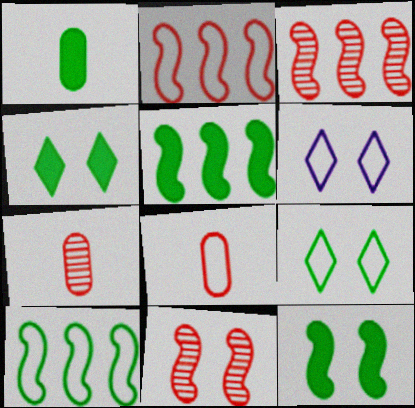[[1, 3, 6], 
[1, 4, 5], 
[5, 6, 7], 
[6, 8, 10]]